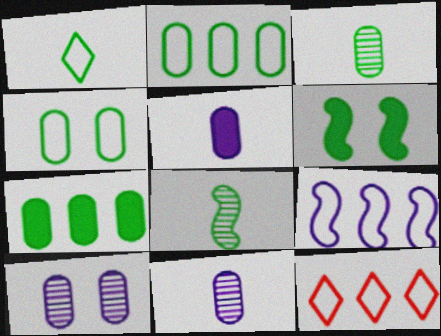[[2, 9, 12], 
[3, 4, 7], 
[6, 11, 12]]